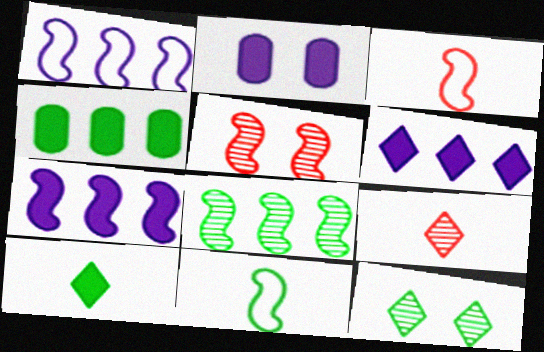[[4, 11, 12], 
[5, 7, 11]]